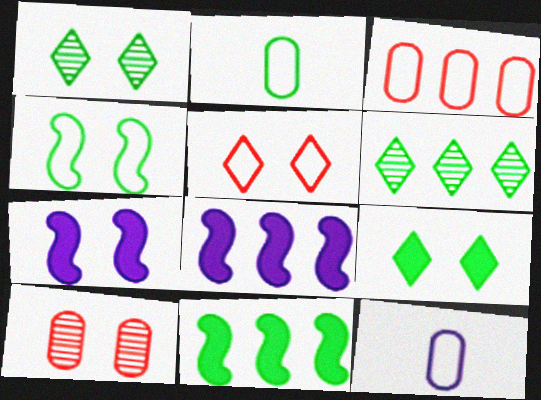[[1, 2, 11], 
[3, 6, 8]]